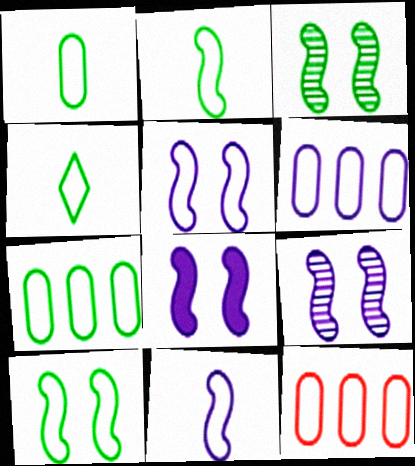[[1, 2, 4], 
[4, 5, 12], 
[4, 7, 10], 
[5, 8, 9], 
[6, 7, 12]]